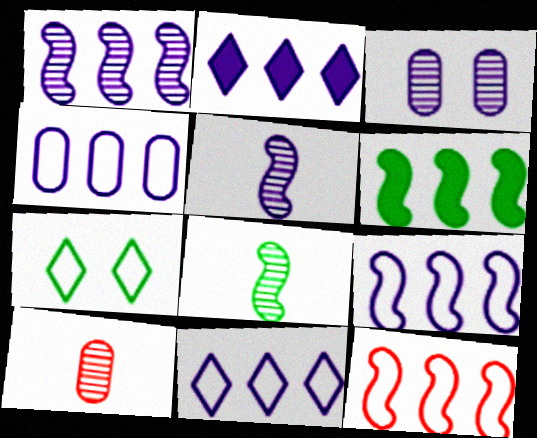[[1, 2, 4], 
[1, 6, 12], 
[4, 9, 11]]